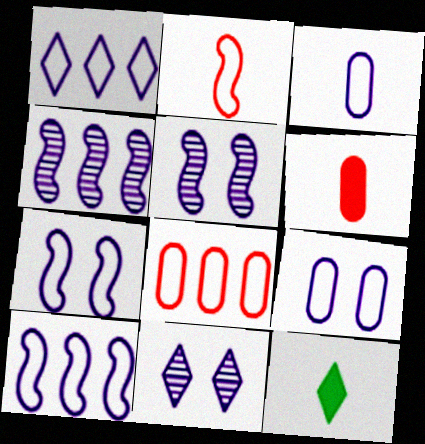[[1, 3, 7], 
[5, 8, 12]]